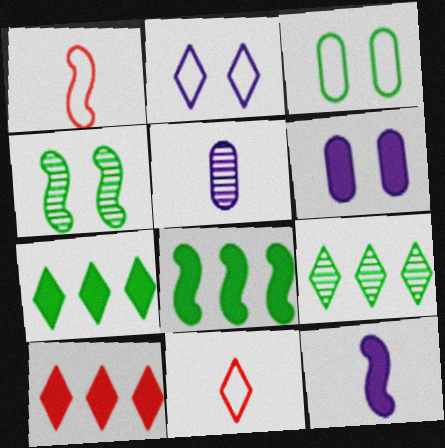[[1, 6, 9]]